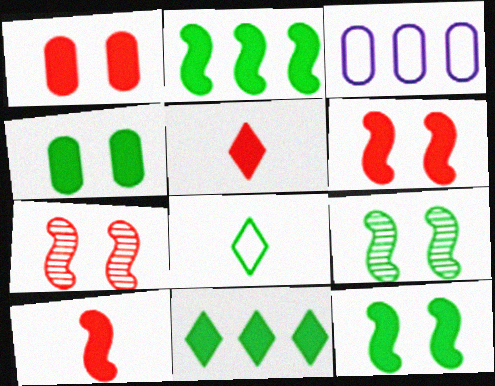[[3, 5, 9]]